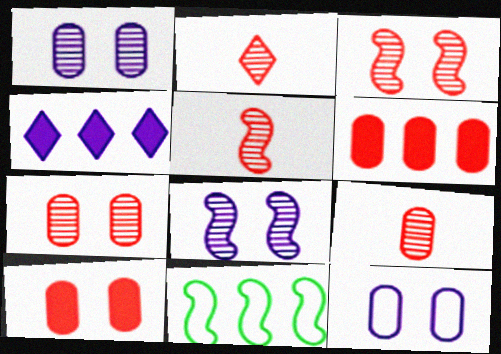[[2, 5, 9]]